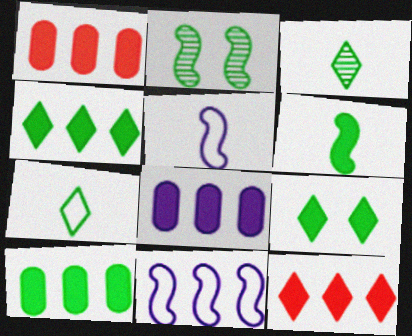[[1, 8, 10], 
[2, 7, 10], 
[6, 9, 10]]